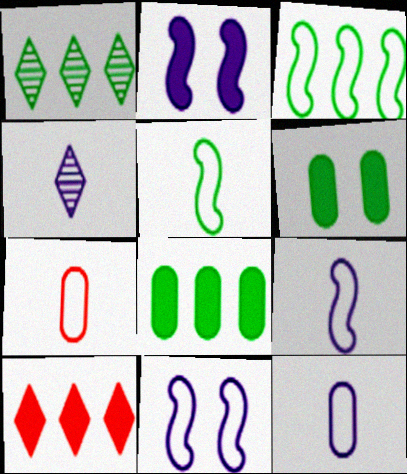[[1, 2, 7], 
[1, 3, 8], 
[1, 5, 6]]